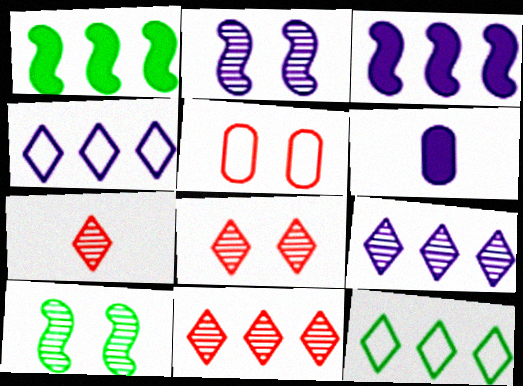[[2, 4, 6], 
[7, 8, 11]]